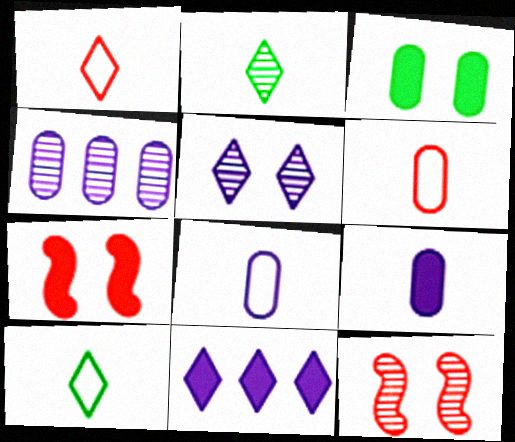[[2, 4, 12], 
[3, 4, 6], 
[4, 7, 10]]